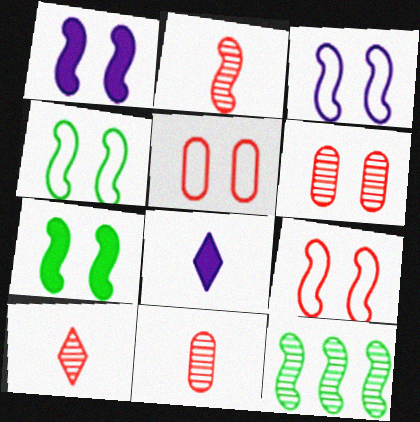[[2, 10, 11], 
[3, 4, 9], 
[5, 8, 12]]